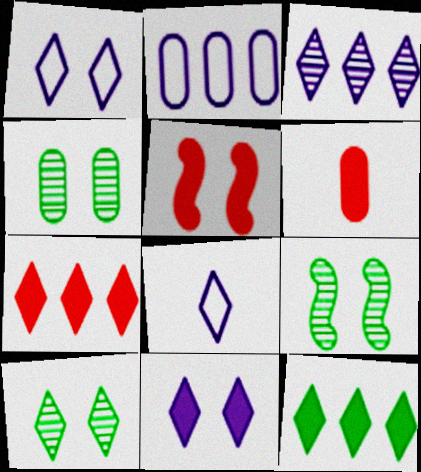[[1, 4, 5], 
[2, 4, 6], 
[3, 8, 11], 
[4, 9, 10], 
[5, 6, 7], 
[7, 8, 10]]